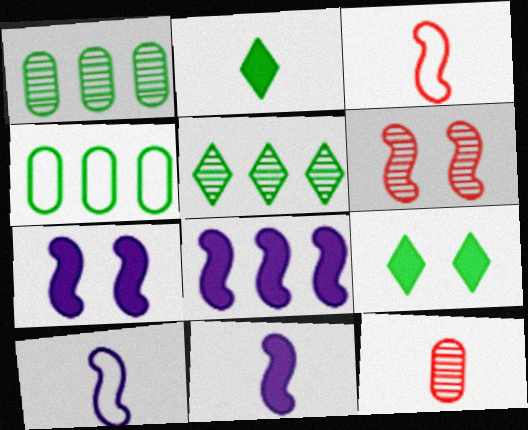[[2, 10, 12], 
[7, 8, 11]]